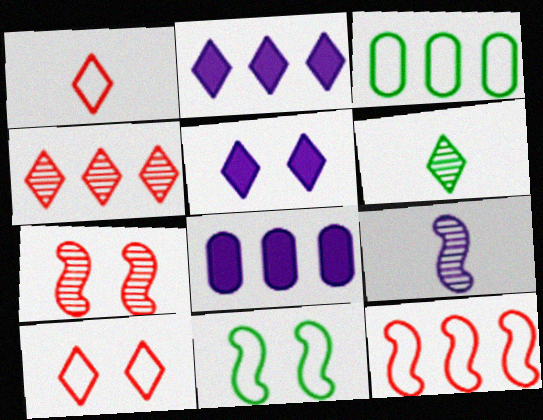[[2, 6, 10]]